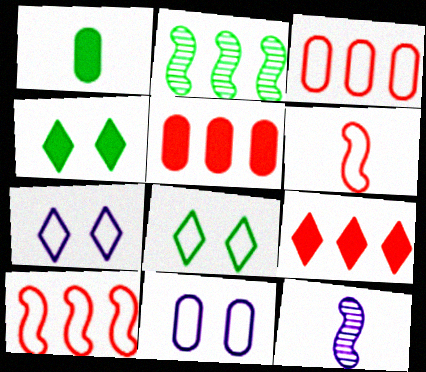[[1, 2, 8], 
[3, 4, 12], 
[5, 8, 12]]